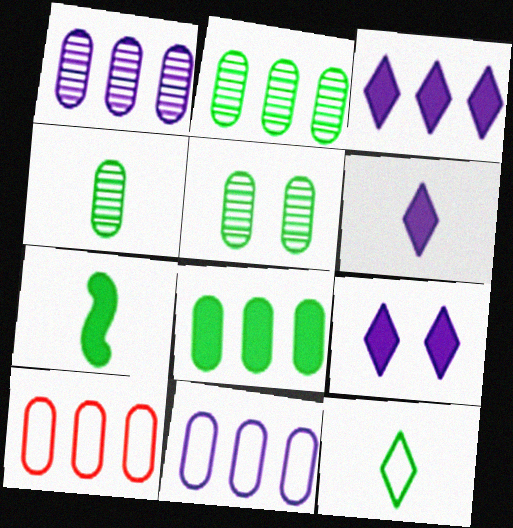[[1, 8, 10], 
[2, 4, 5], 
[3, 6, 9], 
[4, 7, 12]]